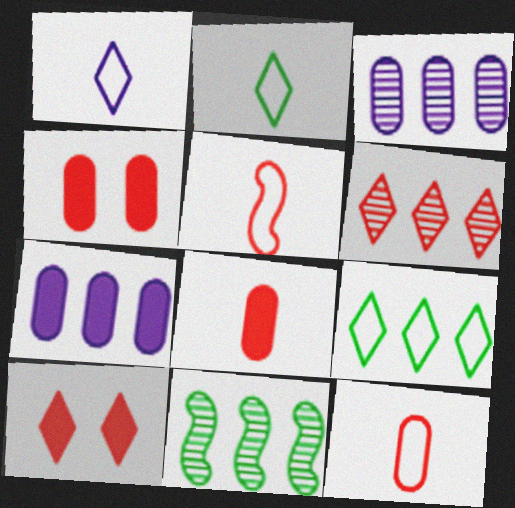[[1, 4, 11], 
[3, 6, 11], 
[4, 5, 6]]